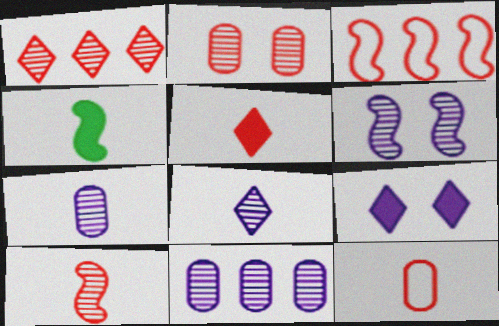[[1, 2, 10], 
[2, 3, 5], 
[3, 4, 6], 
[4, 8, 12], 
[5, 10, 12], 
[6, 8, 11]]